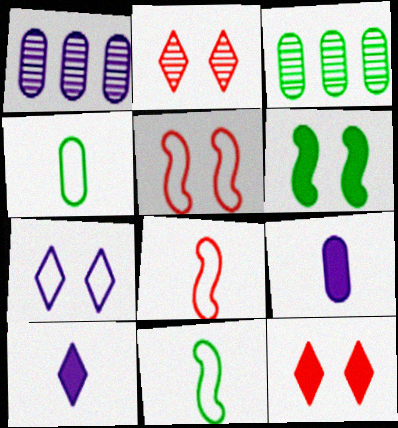[[1, 11, 12], 
[3, 5, 10]]